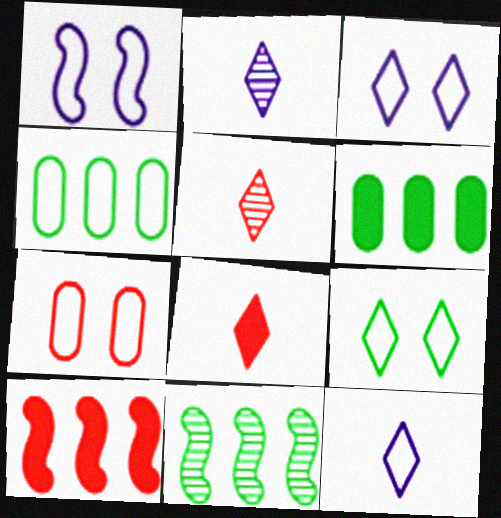[[1, 5, 6], 
[1, 7, 9], 
[5, 7, 10]]